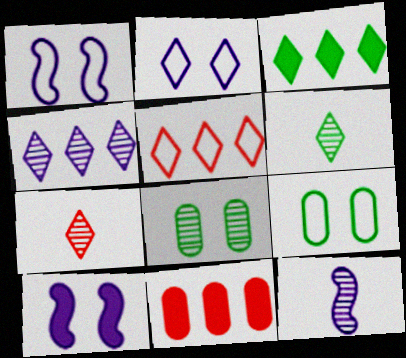[[1, 6, 11], 
[2, 3, 7], 
[3, 4, 5]]